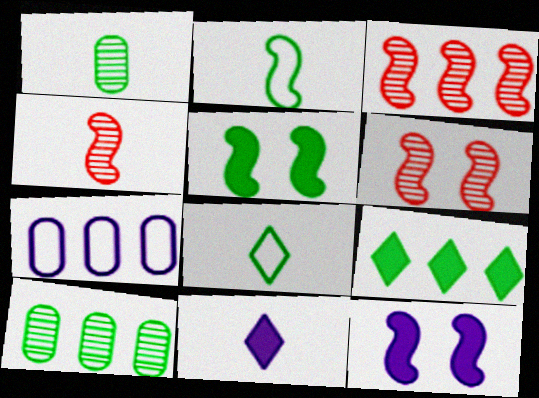[[2, 3, 12], 
[3, 4, 6], 
[3, 7, 9], 
[5, 8, 10]]